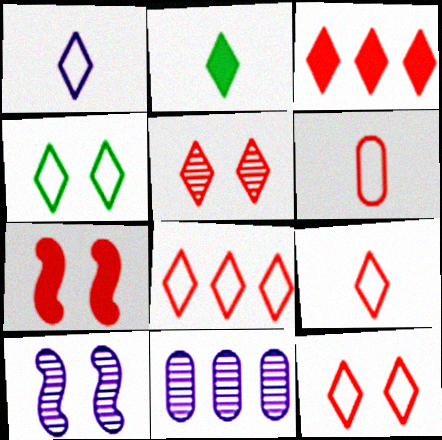[[1, 4, 8], 
[3, 5, 9], 
[8, 9, 12]]